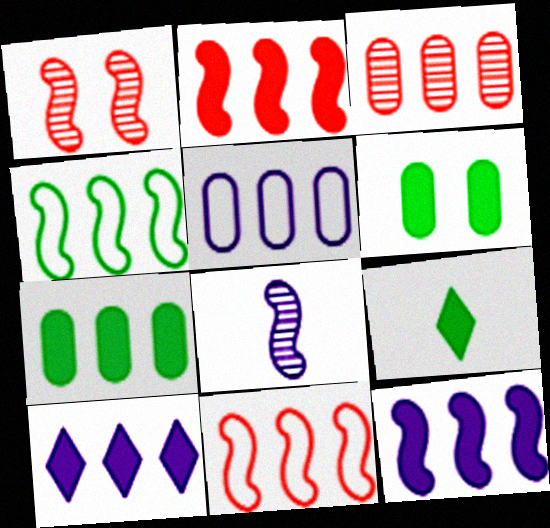[[1, 5, 9], 
[2, 7, 10], 
[3, 4, 10], 
[3, 5, 7]]